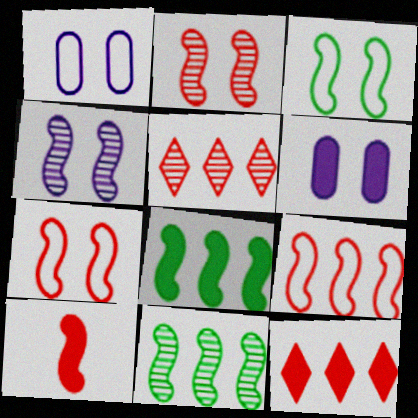[[2, 9, 10]]